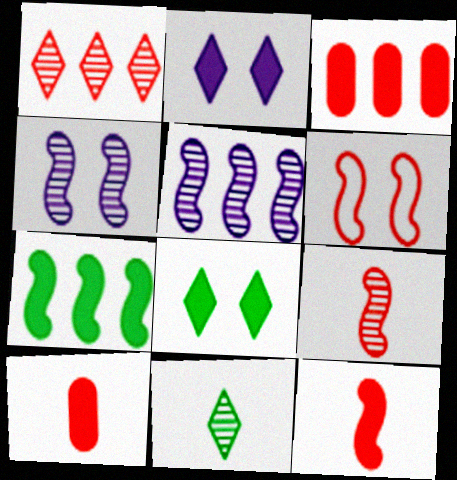[[1, 6, 10], 
[2, 7, 10]]